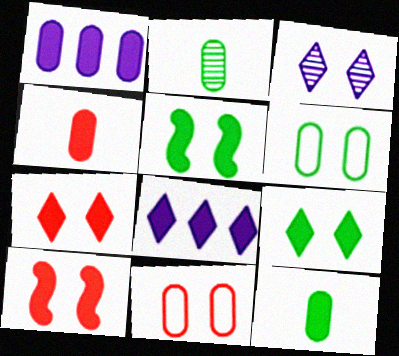[[1, 2, 11], 
[3, 5, 11], 
[3, 6, 10], 
[4, 5, 8], 
[8, 10, 12]]